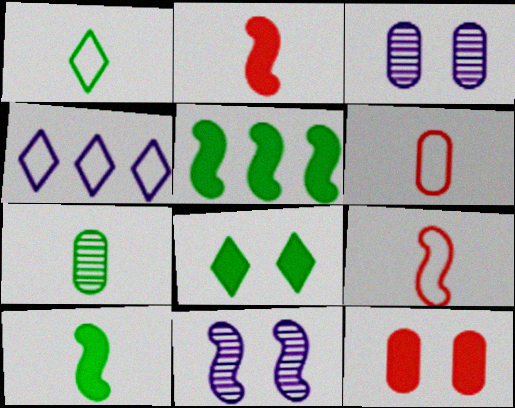[[1, 7, 10], 
[5, 9, 11]]